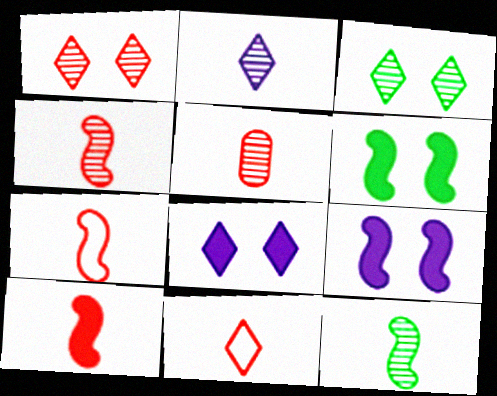[[2, 5, 12], 
[4, 7, 10], 
[5, 10, 11]]